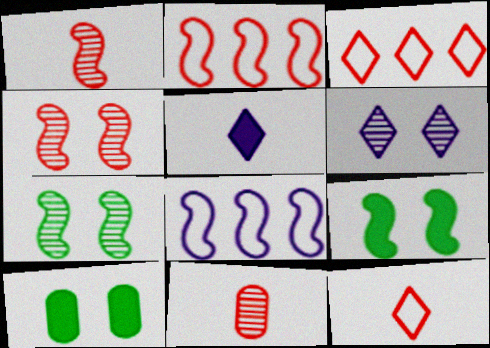[[1, 8, 9]]